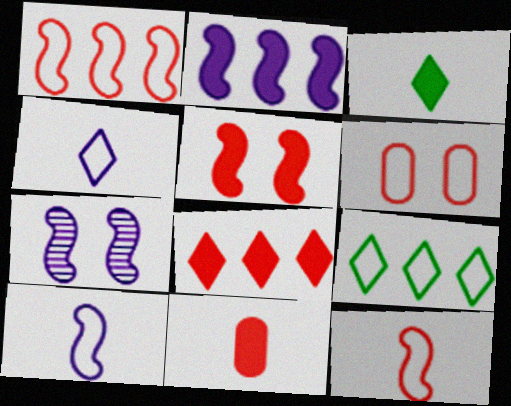[[2, 7, 10], 
[5, 8, 11], 
[6, 9, 10], 
[7, 9, 11]]